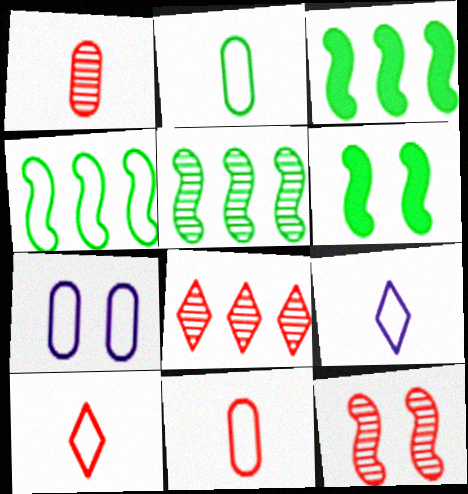[[1, 8, 12], 
[3, 4, 5], 
[4, 7, 10]]